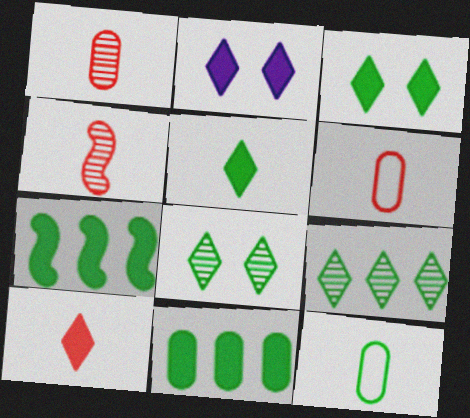[[4, 6, 10], 
[7, 8, 12]]